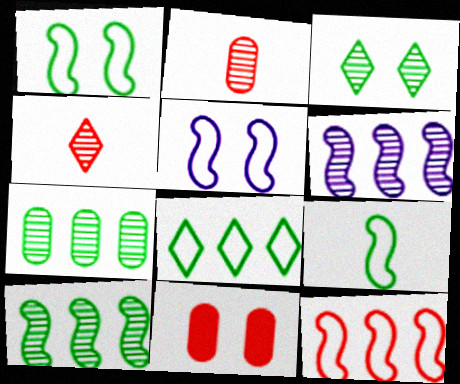[[2, 3, 6], 
[3, 5, 11], 
[4, 11, 12], 
[5, 9, 12]]